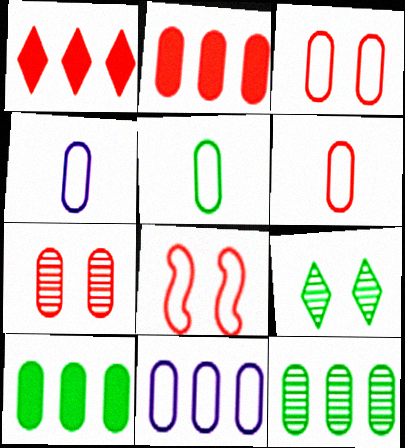[[2, 6, 7], 
[2, 11, 12], 
[3, 5, 11], 
[4, 5, 6], 
[4, 7, 10]]